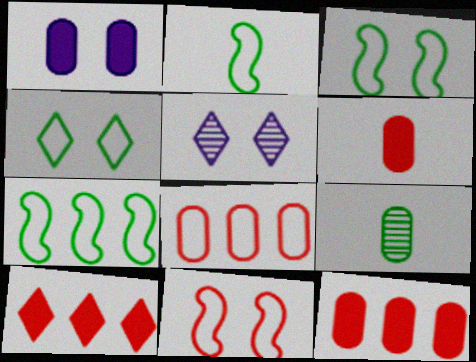[[1, 8, 9], 
[2, 3, 7], 
[2, 5, 12], 
[5, 6, 7]]